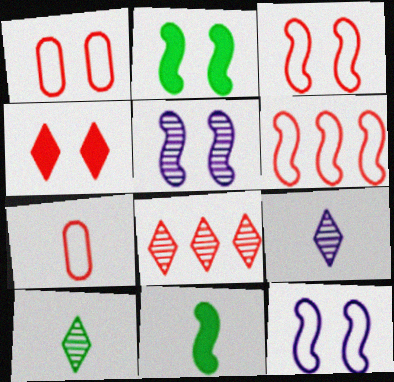[[2, 3, 5], 
[5, 6, 11], 
[7, 9, 11]]